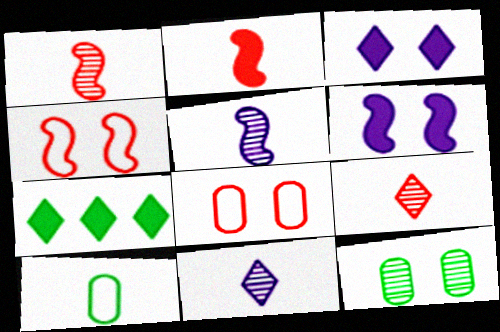[[2, 10, 11], 
[3, 4, 12], 
[5, 7, 8]]